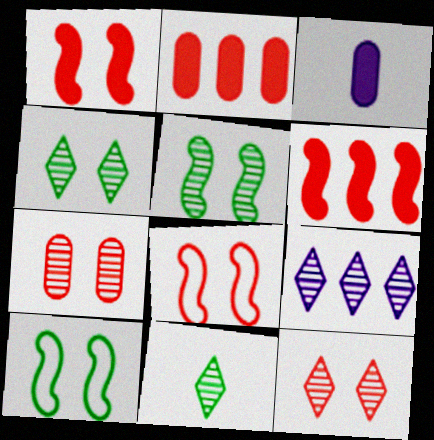[[9, 11, 12]]